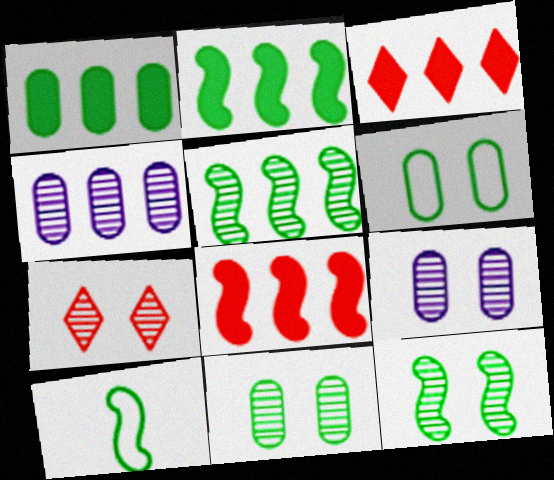[[2, 10, 12], 
[3, 9, 10], 
[7, 9, 12]]